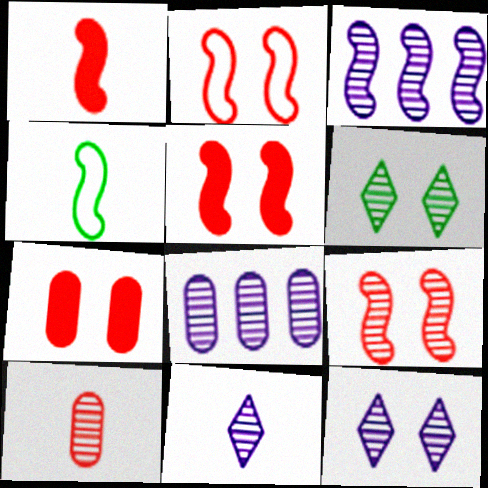[[2, 5, 9], 
[3, 4, 5], 
[3, 6, 10]]